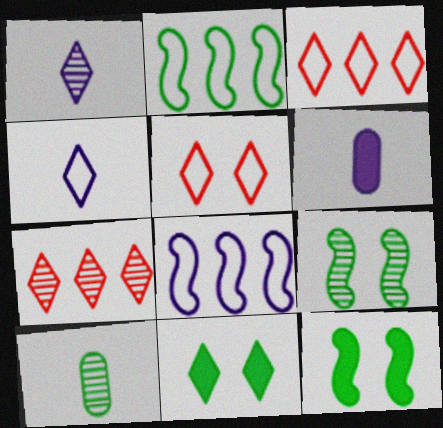[[1, 3, 11], 
[2, 10, 11], 
[3, 6, 9], 
[4, 7, 11]]